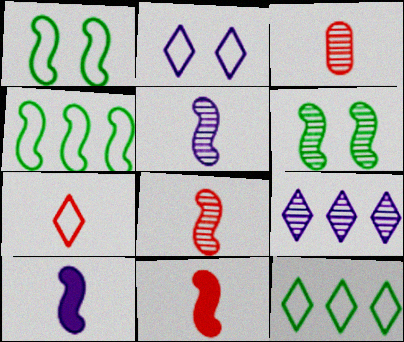[[2, 7, 12], 
[3, 6, 9], 
[3, 7, 11]]